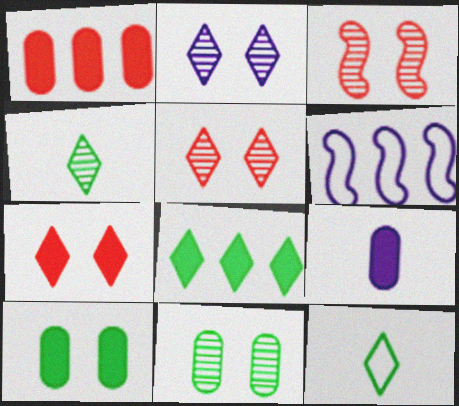[[1, 9, 10], 
[2, 3, 11], 
[2, 6, 9]]